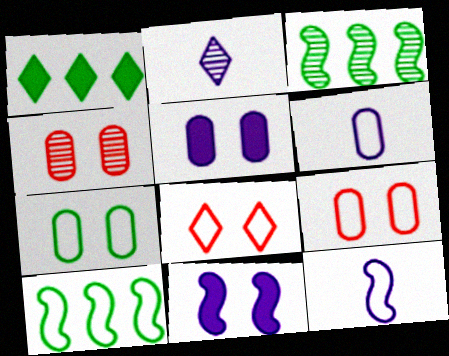[[1, 2, 8], 
[1, 4, 12], 
[2, 3, 4], 
[4, 5, 7], 
[6, 8, 10]]